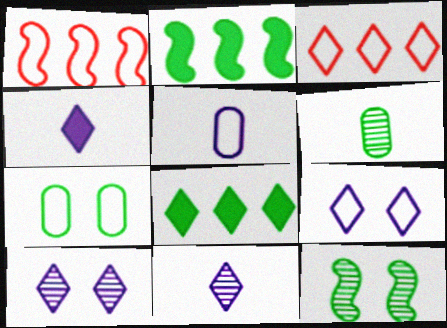[]